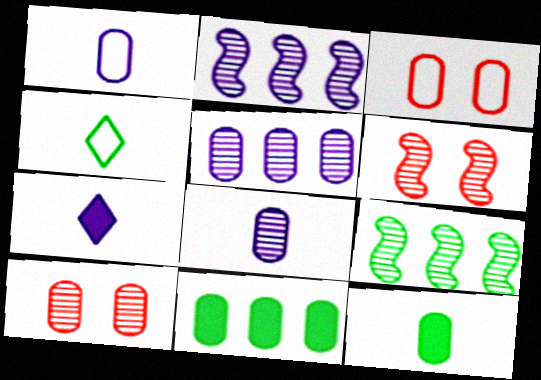[[1, 10, 11], 
[3, 5, 12], 
[3, 7, 9], 
[3, 8, 11]]